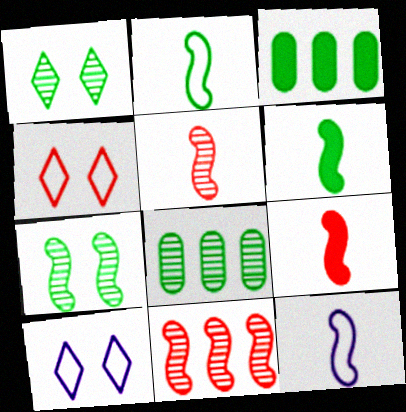[[1, 2, 3], 
[3, 5, 10], 
[5, 6, 12], 
[8, 9, 10]]